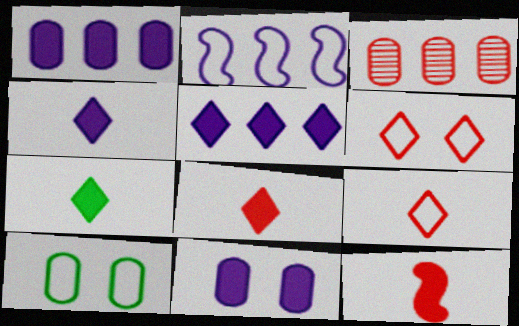[[2, 9, 10], 
[3, 6, 12], 
[4, 7, 8]]